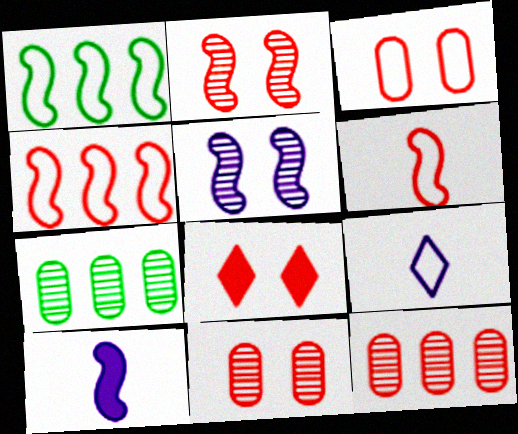[[1, 2, 10], 
[1, 3, 9], 
[2, 3, 8], 
[6, 8, 12]]